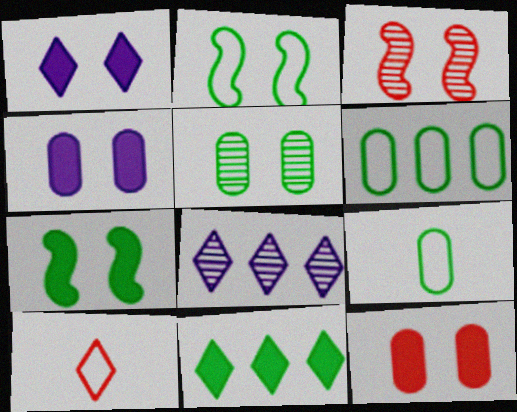[[1, 7, 12]]